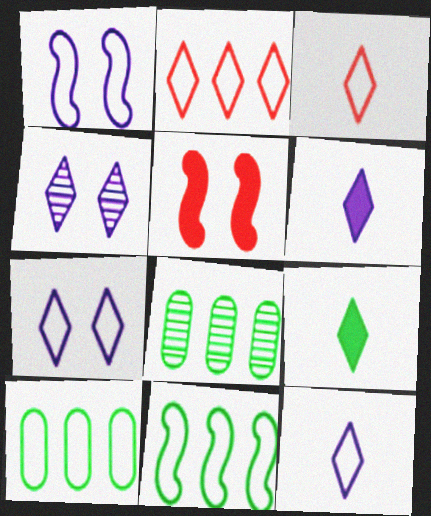[[1, 3, 10], 
[2, 4, 9], 
[5, 8, 12]]